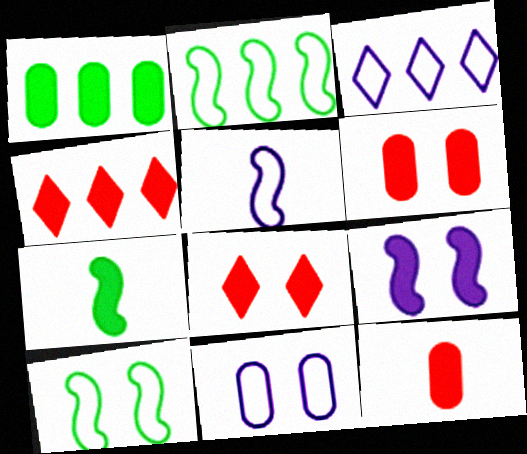[[3, 5, 11]]